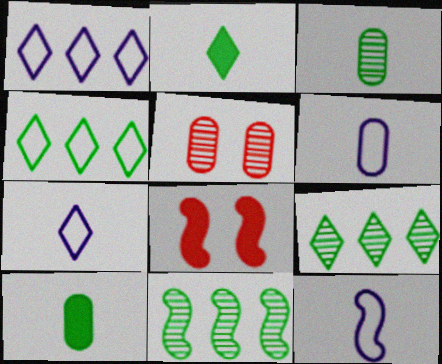[[1, 3, 8], 
[6, 7, 12], 
[6, 8, 9], 
[8, 11, 12]]